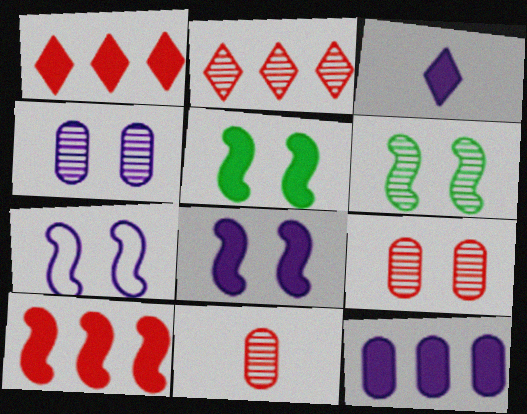[[3, 8, 12]]